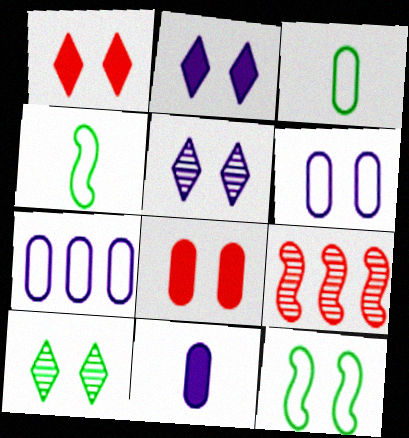[[2, 3, 9], 
[5, 8, 12]]